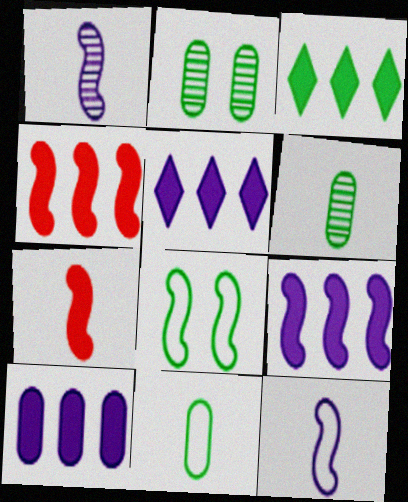[[1, 4, 8], 
[3, 4, 10], 
[3, 6, 8], 
[5, 9, 10]]